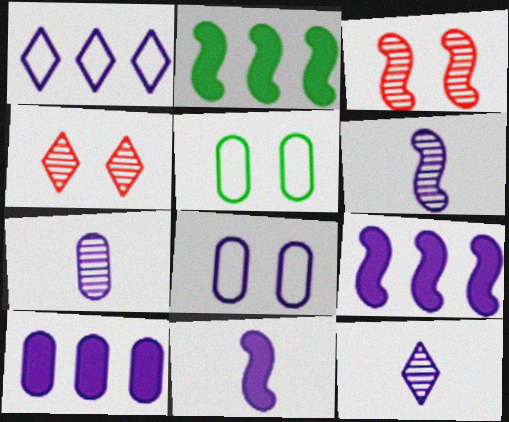[[6, 7, 12], 
[7, 8, 10], 
[8, 9, 12]]